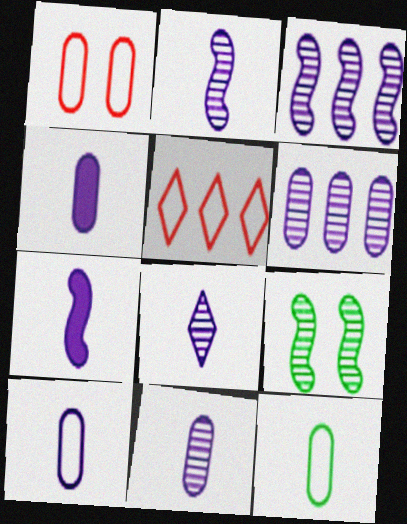[[2, 8, 11], 
[4, 5, 9], 
[4, 10, 11], 
[7, 8, 10]]